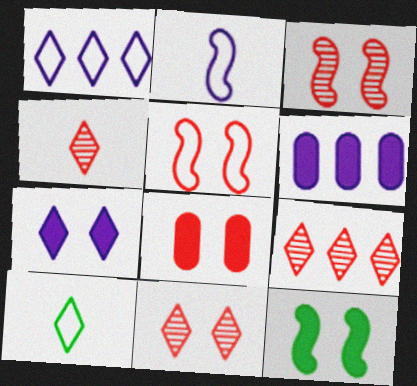[[3, 6, 10], 
[4, 9, 11], 
[5, 8, 11], 
[7, 8, 12], 
[7, 9, 10]]